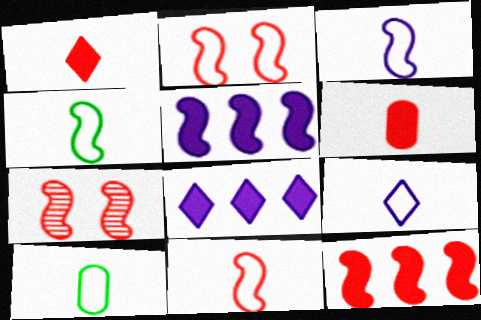[[3, 4, 11], 
[4, 5, 7], 
[7, 8, 10], 
[7, 11, 12], 
[9, 10, 11]]